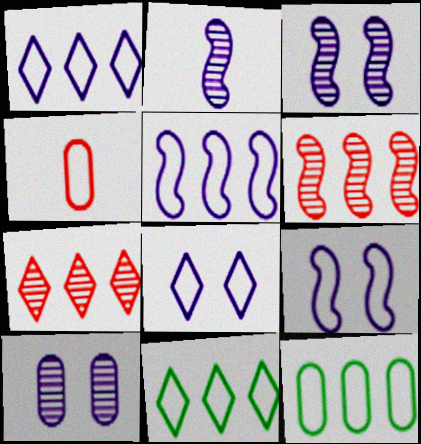[[4, 9, 11]]